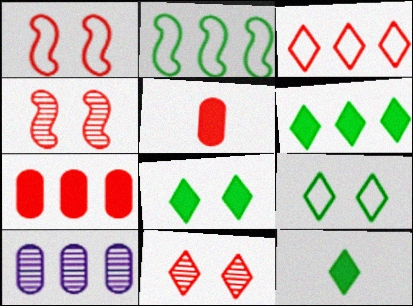[[1, 10, 12], 
[3, 4, 5], 
[6, 8, 12]]